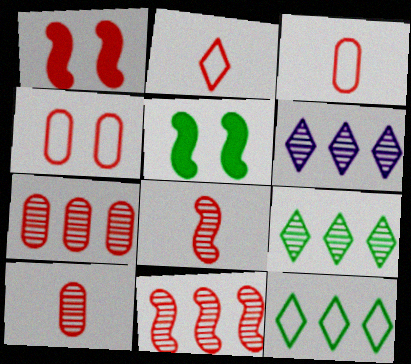[[1, 2, 7], 
[3, 5, 6]]